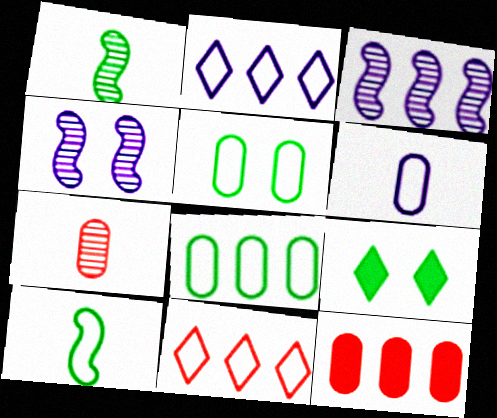[[1, 8, 9]]